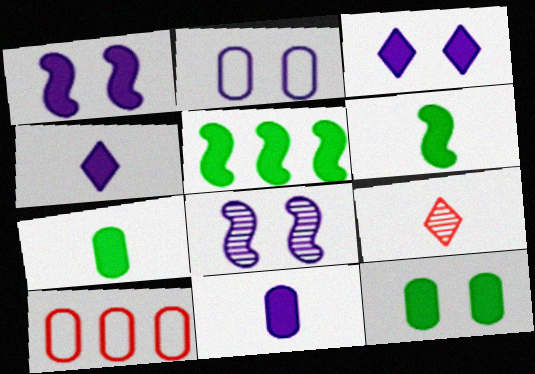[[2, 3, 8], 
[2, 5, 9]]